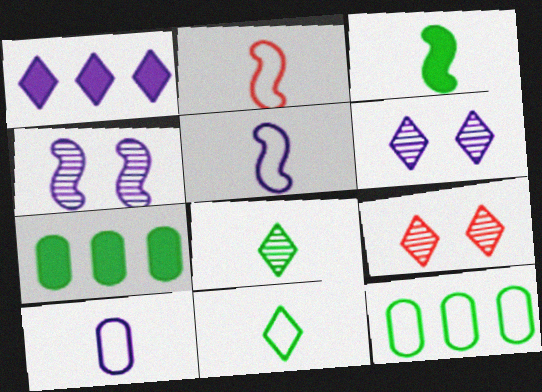[[1, 4, 10], 
[1, 9, 11], 
[2, 6, 7], 
[2, 10, 11], 
[5, 7, 9]]